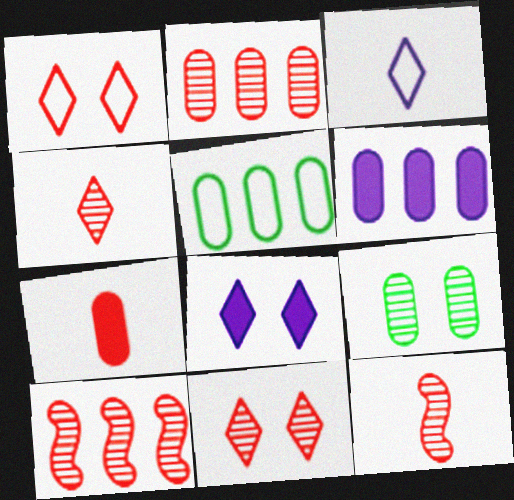[[1, 7, 10], 
[2, 5, 6], 
[2, 11, 12], 
[5, 8, 12]]